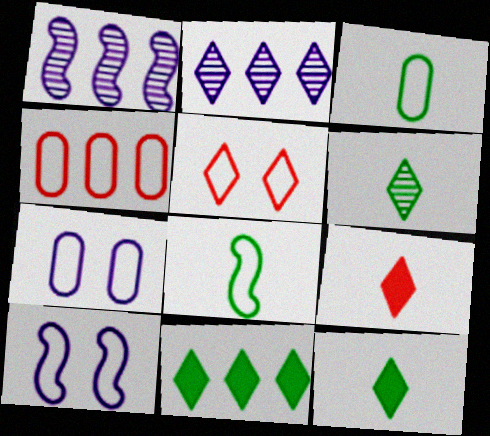[[1, 4, 11], 
[2, 5, 12], 
[3, 4, 7]]